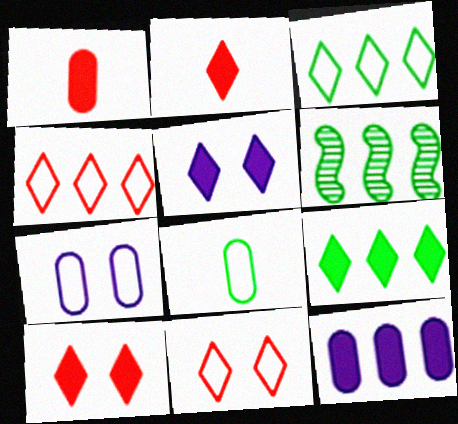[[2, 5, 9], 
[2, 6, 7], 
[4, 6, 12]]